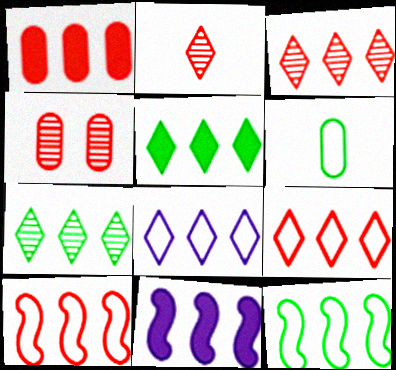[[1, 3, 10], 
[1, 5, 11], 
[3, 5, 8]]